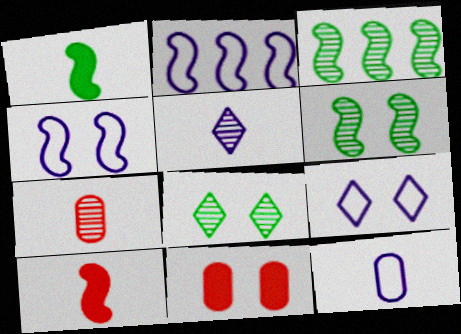[[2, 6, 10], 
[2, 9, 12], 
[3, 4, 10], 
[4, 8, 11], 
[6, 9, 11]]